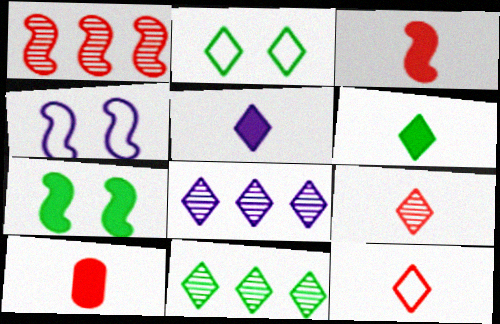[[2, 6, 11], 
[4, 10, 11]]